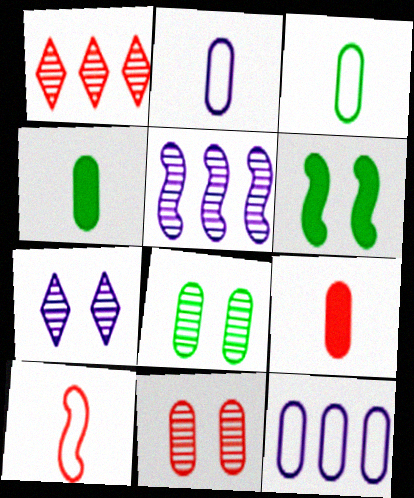[[1, 2, 6], 
[4, 11, 12], 
[5, 6, 10], 
[8, 9, 12]]